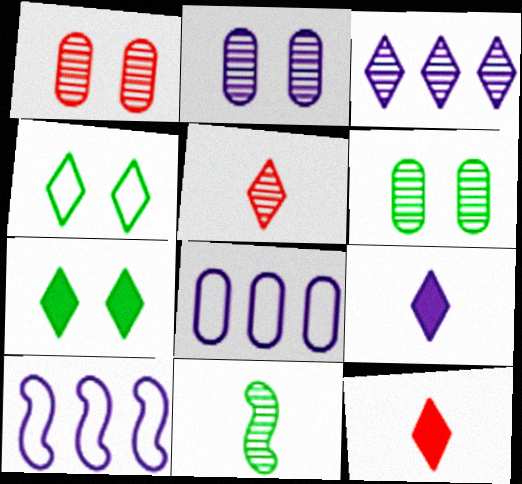[[1, 2, 6], 
[1, 3, 11], 
[2, 9, 10], 
[3, 4, 12], 
[6, 10, 12]]